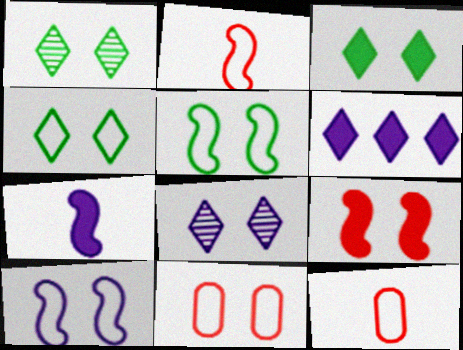[[1, 3, 4], 
[4, 10, 11]]